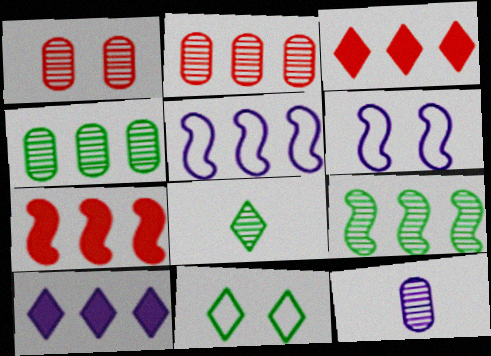[[1, 4, 12], 
[3, 4, 5], 
[5, 7, 9], 
[6, 10, 12], 
[7, 11, 12]]